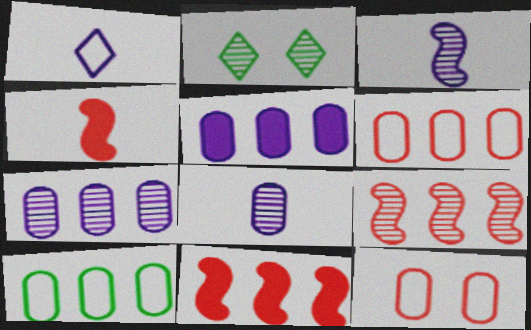[[2, 8, 9]]